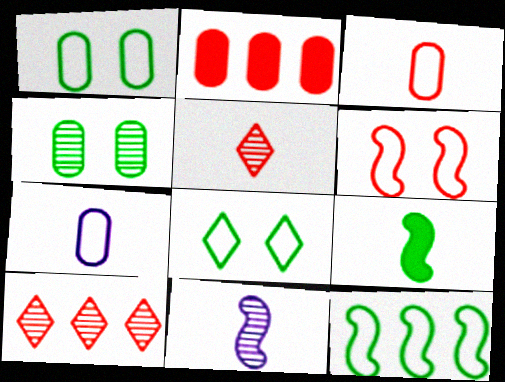[[2, 4, 7], 
[2, 5, 6], 
[2, 8, 11], 
[4, 10, 11], 
[5, 7, 9]]